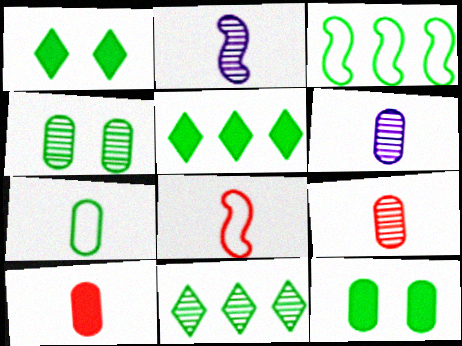[[6, 7, 10]]